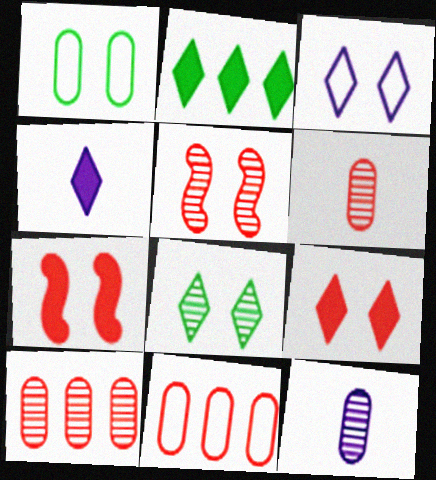[[2, 4, 9], 
[3, 8, 9]]